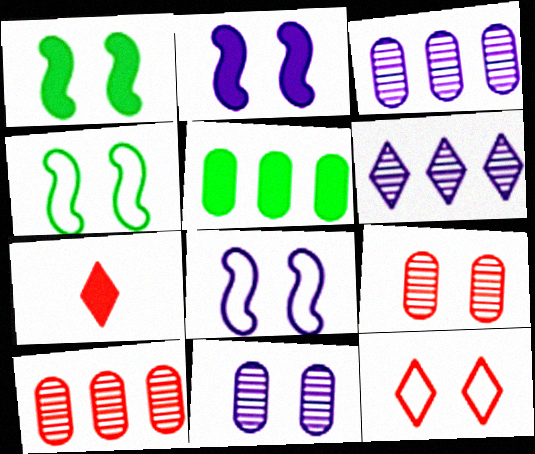[[1, 11, 12], 
[2, 5, 7], 
[3, 4, 7]]